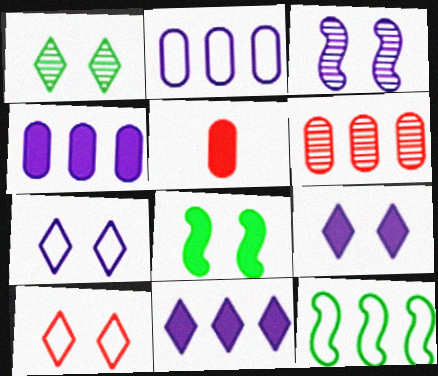[[1, 9, 10], 
[5, 8, 11], 
[6, 11, 12]]